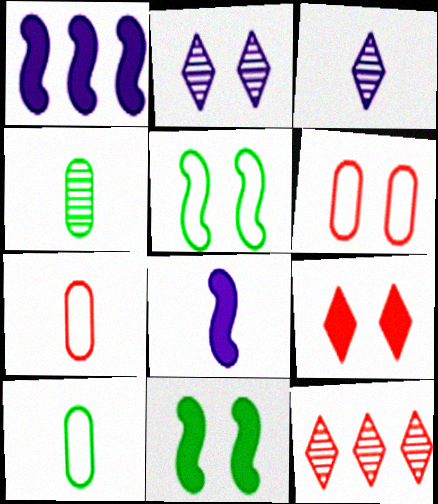[[2, 6, 11]]